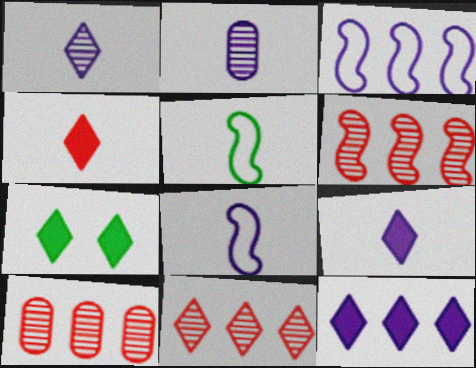[[2, 4, 5], 
[2, 8, 9], 
[4, 7, 12], 
[6, 10, 11], 
[7, 8, 10]]